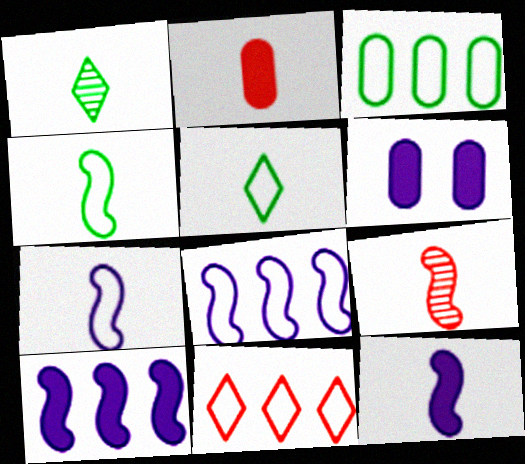[[1, 2, 7], 
[3, 8, 11], 
[4, 9, 12]]